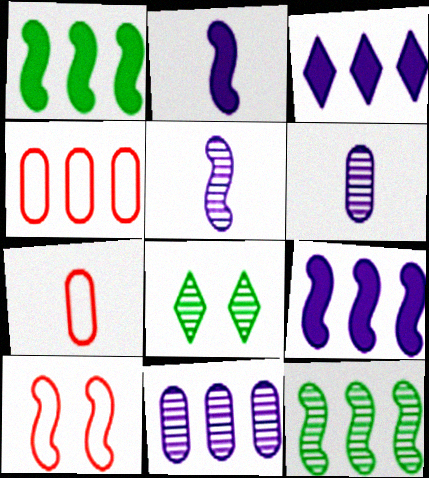[[1, 5, 10], 
[2, 4, 8], 
[2, 10, 12], 
[3, 4, 12], 
[7, 8, 9]]